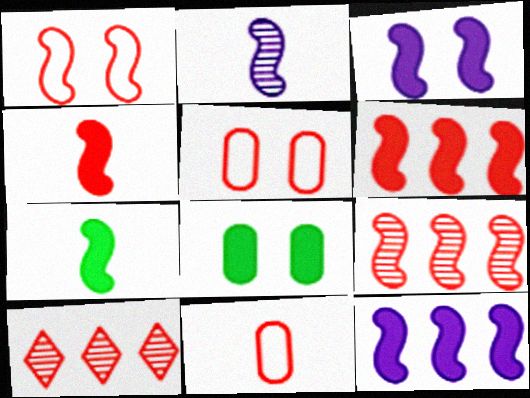[[1, 4, 9], 
[3, 6, 7], 
[4, 5, 10]]